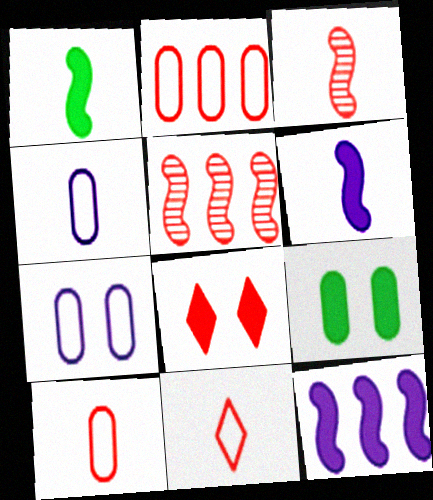[[2, 3, 8], 
[5, 8, 10]]